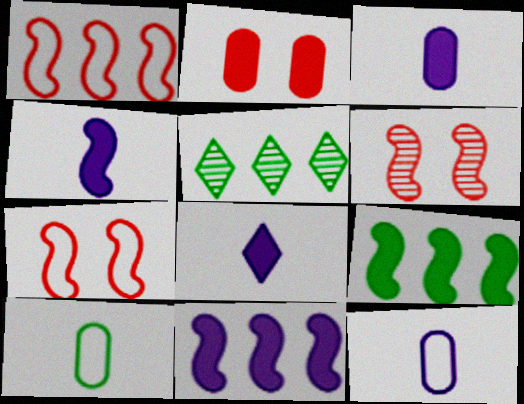[[2, 8, 9], 
[3, 4, 8], 
[3, 5, 7]]